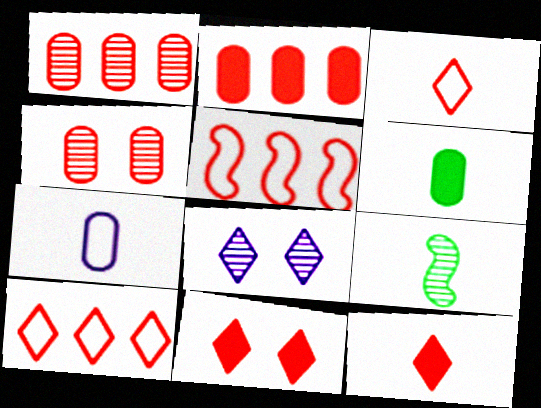[[1, 8, 9], 
[4, 5, 12], 
[5, 6, 8], 
[7, 9, 12]]